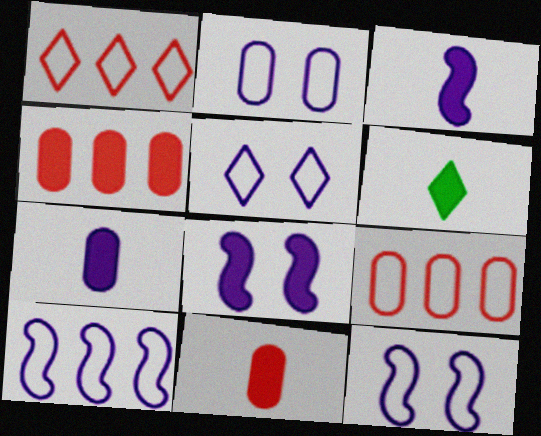[[2, 5, 12], 
[3, 6, 11], 
[4, 6, 8]]